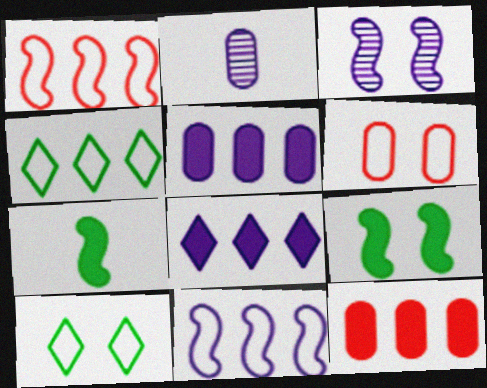[[1, 3, 7]]